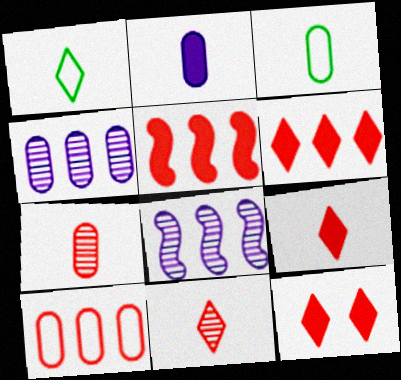[[2, 3, 7], 
[3, 8, 12], 
[6, 9, 12]]